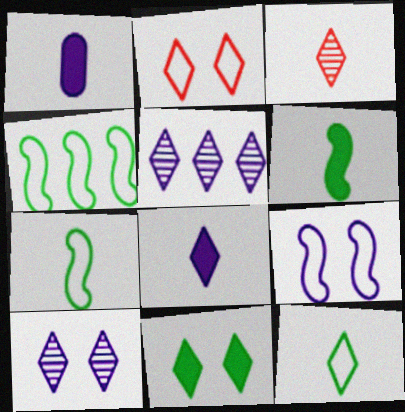[[1, 3, 7], 
[1, 5, 9], 
[2, 10, 11], 
[3, 8, 12]]